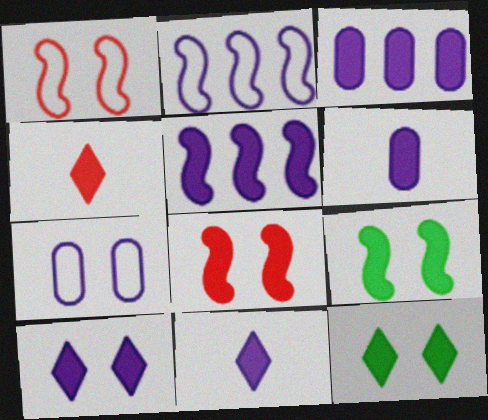[[3, 4, 9], 
[5, 6, 10]]